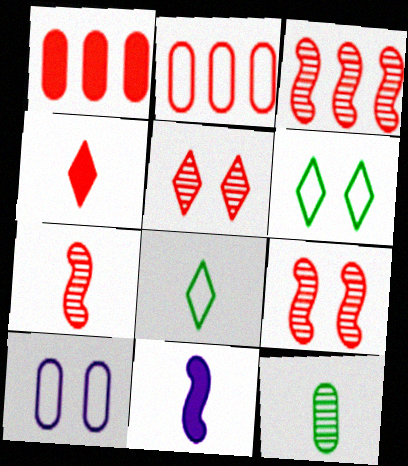[[1, 10, 12], 
[2, 4, 9], 
[3, 7, 9]]